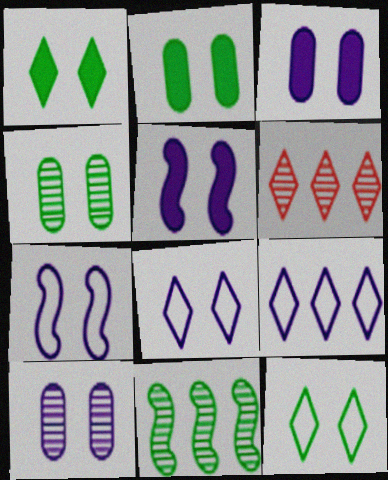[[5, 8, 10]]